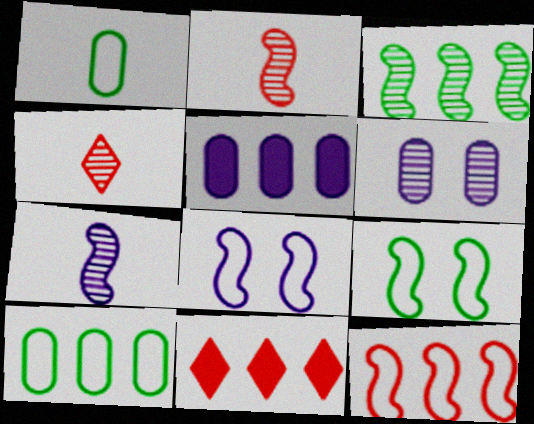[[3, 4, 6], 
[4, 5, 9]]